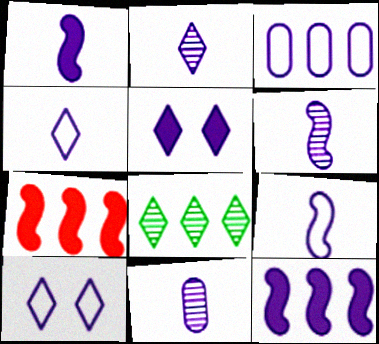[[1, 4, 11], 
[1, 6, 9], 
[2, 6, 11], 
[3, 5, 6], 
[3, 7, 8], 
[3, 9, 10], 
[10, 11, 12]]